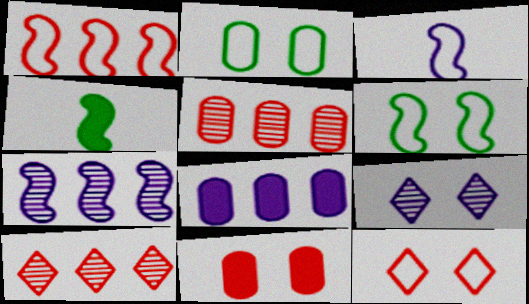[[1, 3, 6], 
[3, 8, 9], 
[6, 9, 11]]